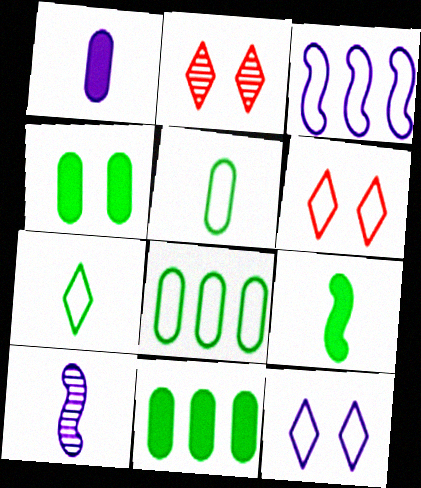[[3, 5, 6], 
[6, 10, 11]]